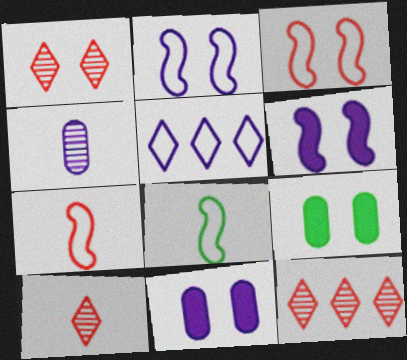[[1, 2, 9], 
[1, 10, 12], 
[4, 5, 6], 
[8, 11, 12]]